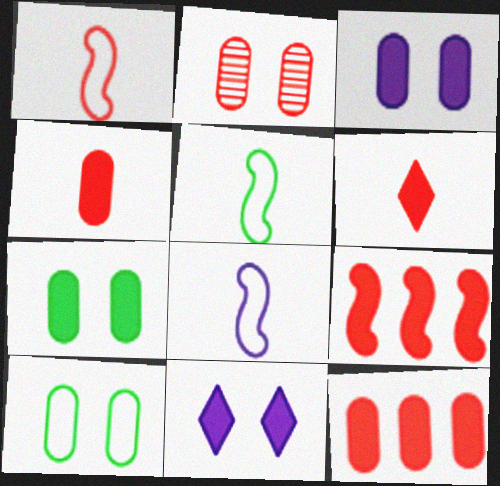[[1, 5, 8], 
[2, 3, 10]]